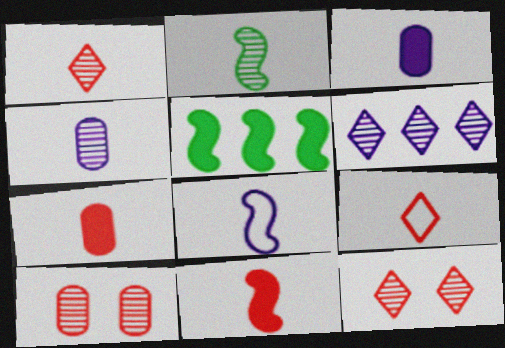[[1, 2, 4], 
[2, 3, 9], 
[2, 6, 10], 
[2, 8, 11]]